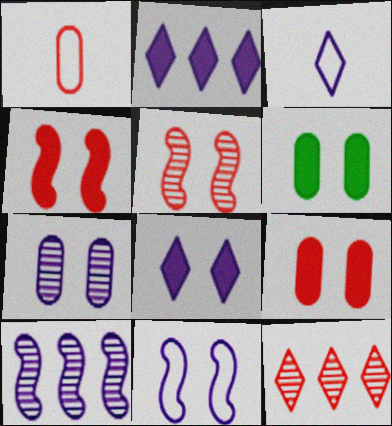[[1, 4, 12], 
[4, 6, 8], 
[7, 8, 11]]